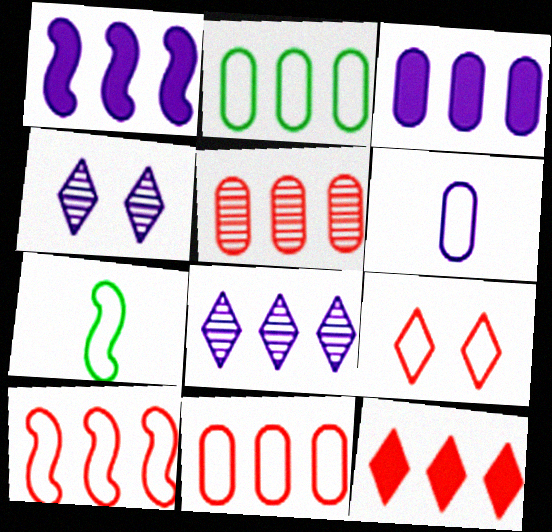[[1, 4, 6], 
[2, 3, 5], 
[5, 10, 12]]